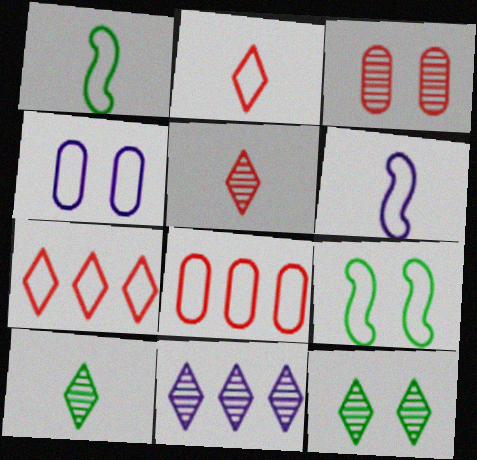[[1, 4, 7], 
[5, 11, 12]]